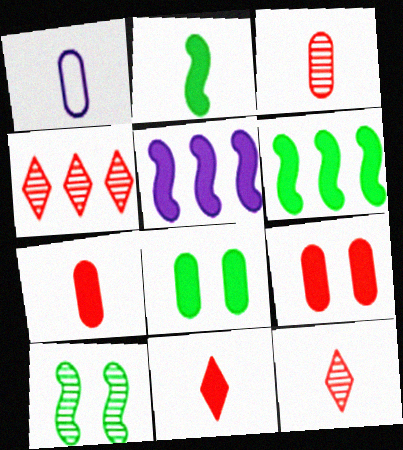[[1, 2, 12], 
[5, 8, 11]]